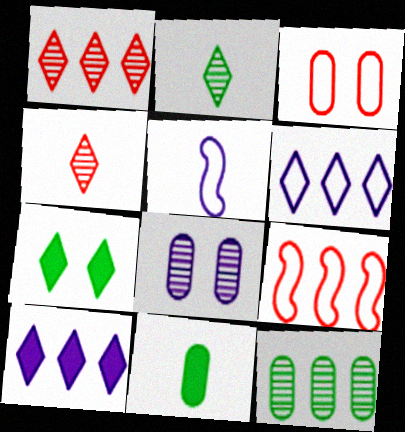[[4, 5, 11], 
[4, 6, 7], 
[5, 8, 10], 
[9, 10, 12]]